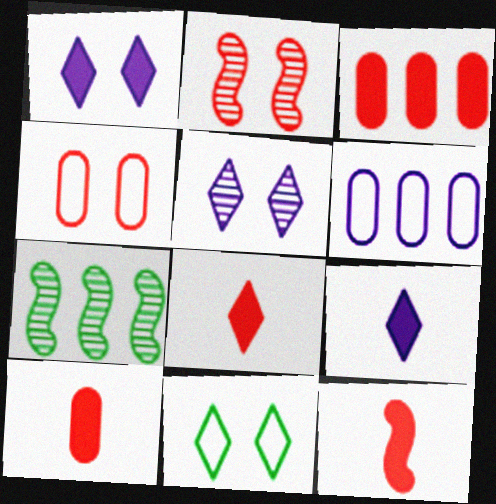[[4, 7, 9], 
[8, 10, 12]]